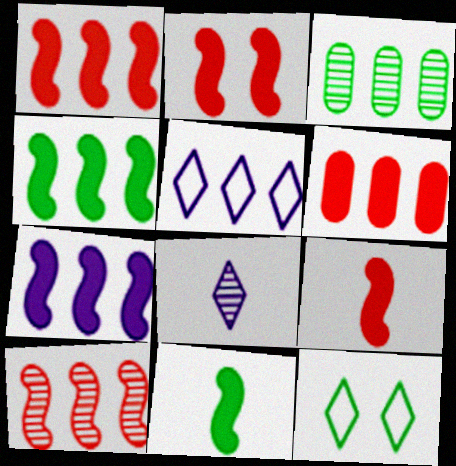[[1, 2, 9], 
[1, 3, 5], 
[1, 4, 7], 
[2, 7, 11], 
[3, 11, 12]]